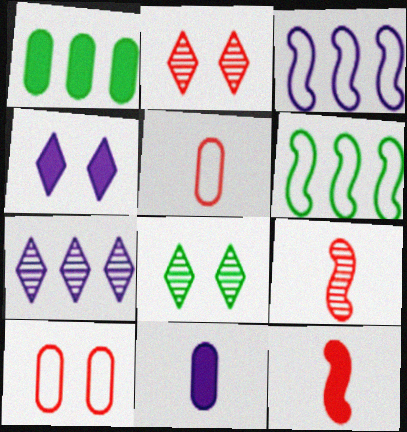[[1, 4, 12], 
[2, 6, 11]]